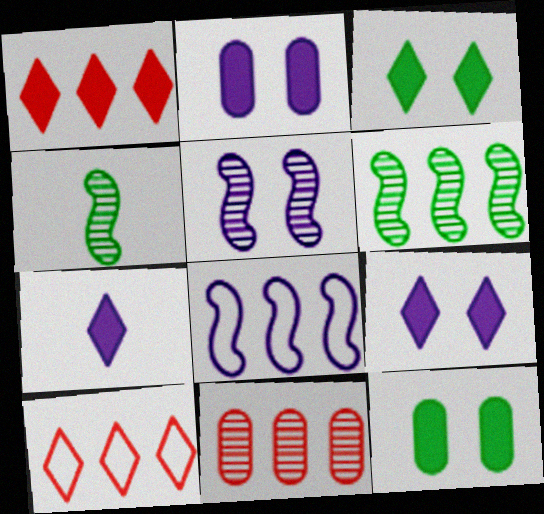[[1, 3, 7], 
[2, 4, 10]]